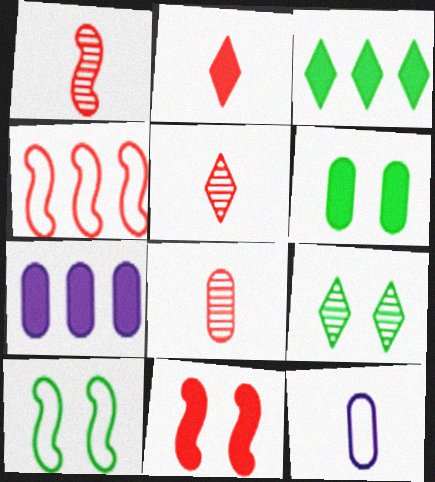[[1, 4, 11], 
[1, 5, 8], 
[5, 7, 10], 
[6, 9, 10]]